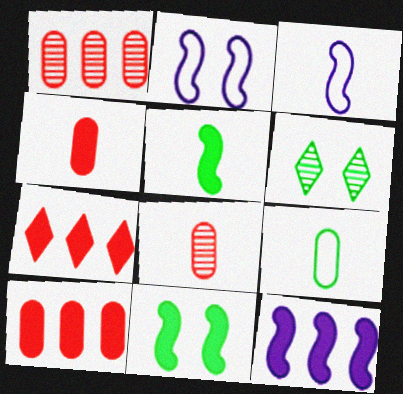[[3, 6, 10]]